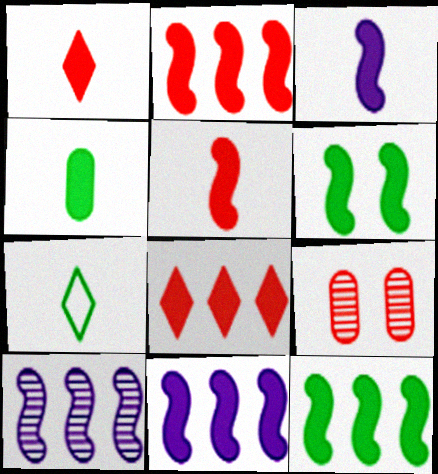[[1, 3, 4], 
[2, 3, 6], 
[2, 11, 12], 
[5, 6, 11], 
[7, 9, 11]]